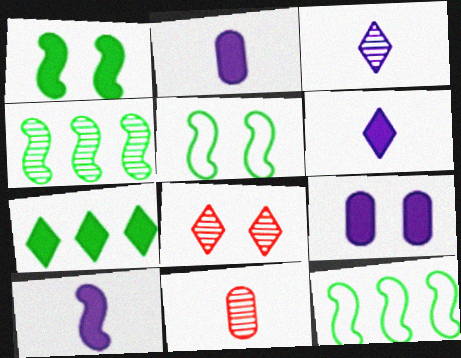[[2, 6, 10], 
[2, 8, 12], 
[5, 8, 9]]